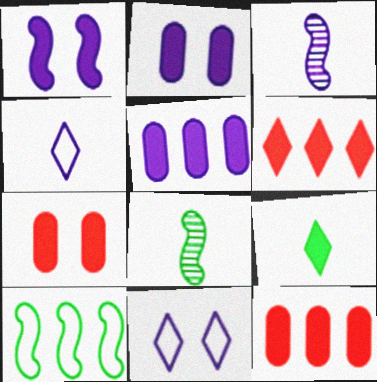[[1, 9, 12], 
[3, 5, 11], 
[8, 11, 12]]